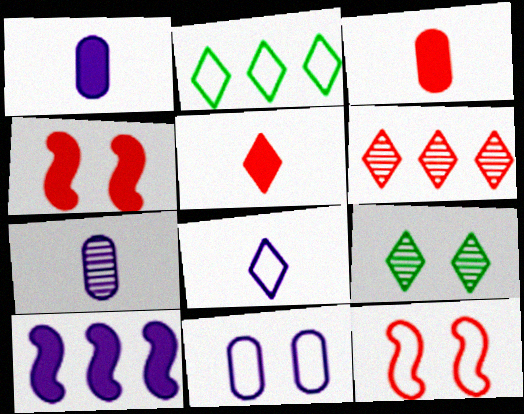[[2, 4, 7], 
[3, 6, 12], 
[4, 9, 11]]